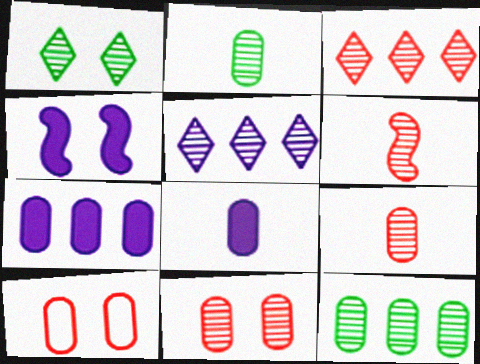[[1, 4, 10], 
[2, 7, 10], 
[3, 6, 11], 
[8, 10, 12]]